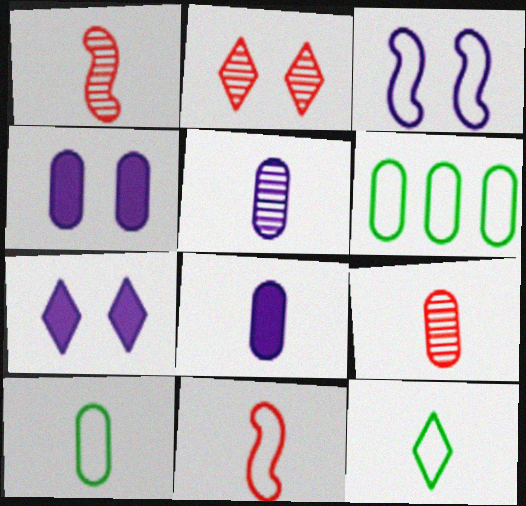[[1, 6, 7], 
[1, 8, 12], 
[4, 6, 9], 
[8, 9, 10]]